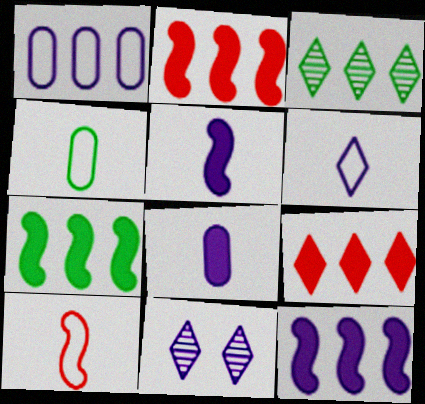[[1, 2, 3], 
[1, 5, 11], 
[2, 4, 11], 
[2, 7, 12], 
[4, 6, 10]]